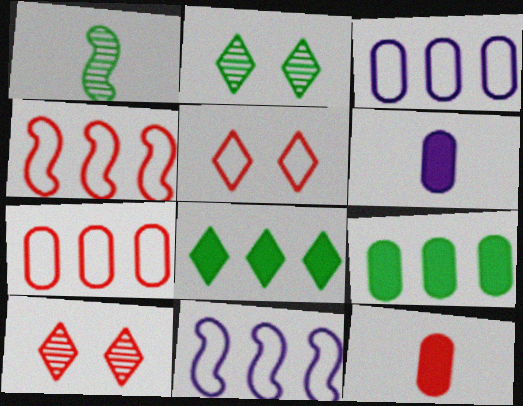[[2, 4, 6], 
[2, 11, 12], 
[4, 10, 12]]